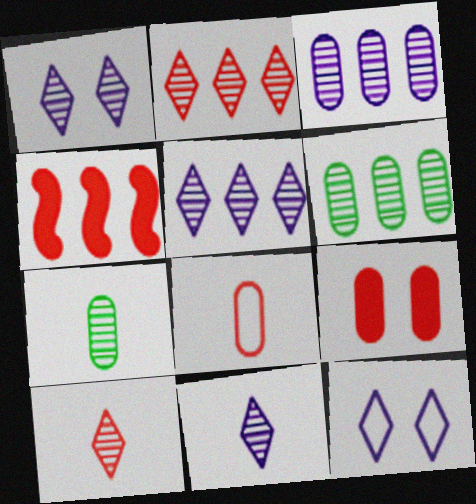[[1, 5, 11], 
[4, 7, 12]]